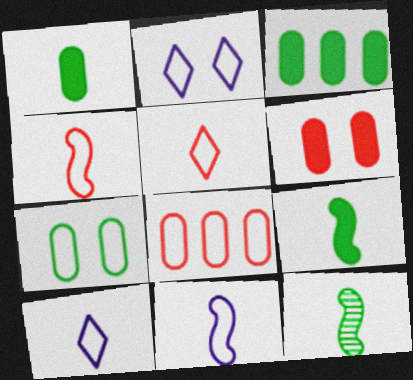[]